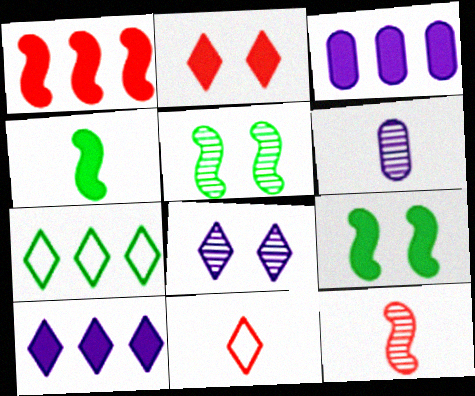[[2, 3, 4], 
[3, 5, 11], 
[4, 6, 11]]